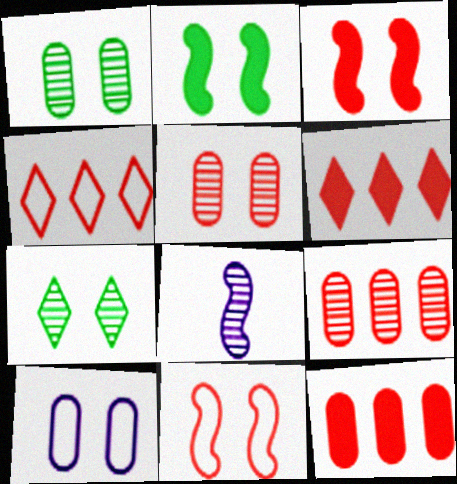[[3, 7, 10], 
[7, 8, 9]]